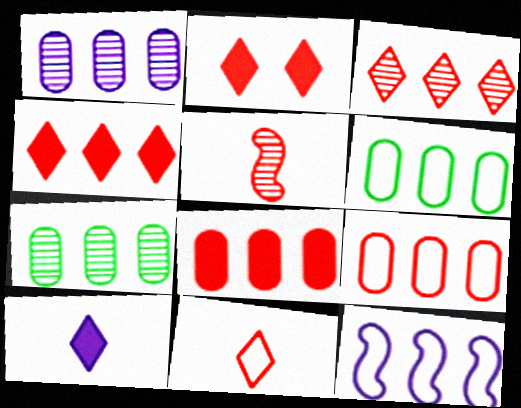[[1, 6, 8], 
[2, 3, 11], 
[2, 5, 9], 
[4, 7, 12]]